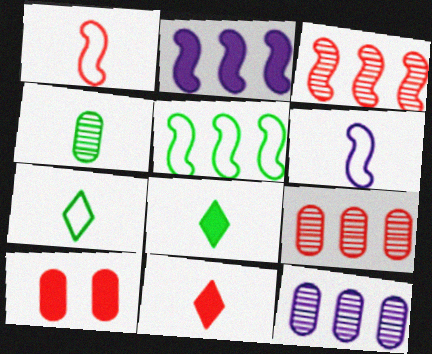[[2, 3, 5], 
[2, 8, 10], 
[4, 6, 11]]